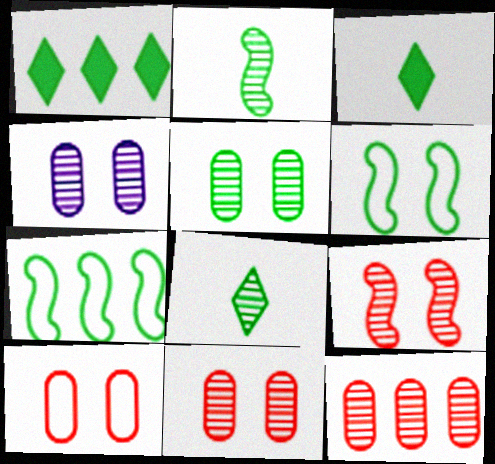[[3, 5, 7], 
[4, 5, 11]]